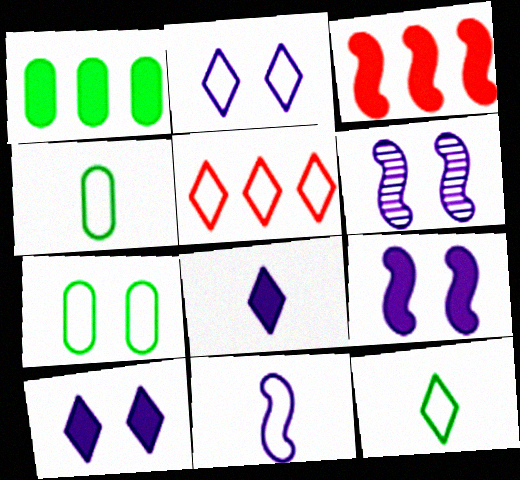[[2, 5, 12], 
[5, 7, 11]]